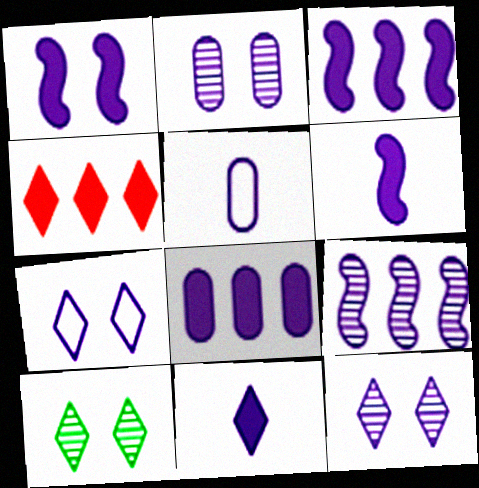[[1, 2, 7], 
[1, 3, 6], 
[1, 8, 11], 
[2, 5, 8], 
[3, 5, 12]]